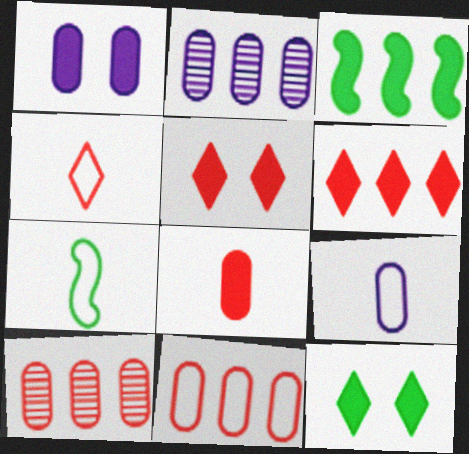[[1, 2, 9], 
[2, 5, 7], 
[4, 7, 9]]